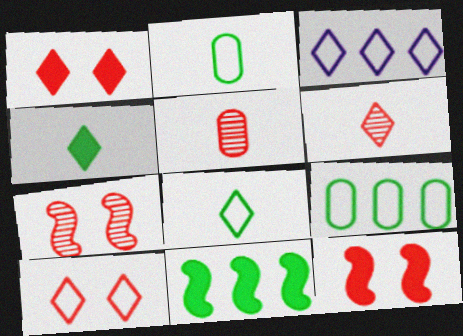[[3, 8, 10]]